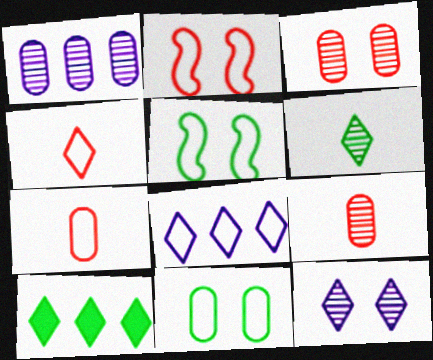[[4, 10, 12], 
[5, 7, 8]]